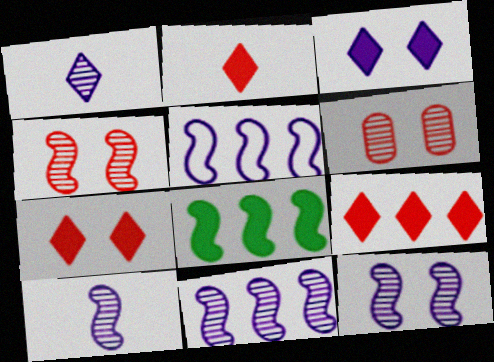[[2, 7, 9], 
[10, 11, 12]]